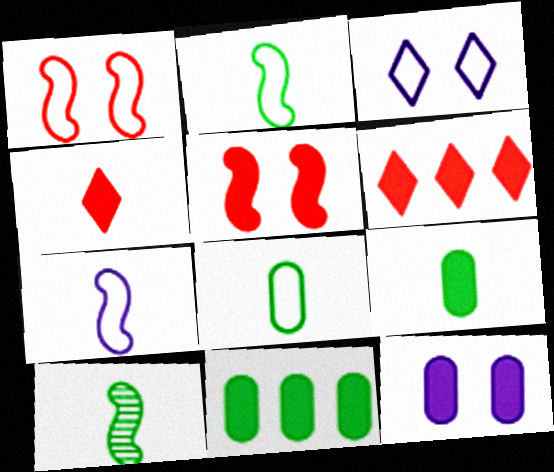[]